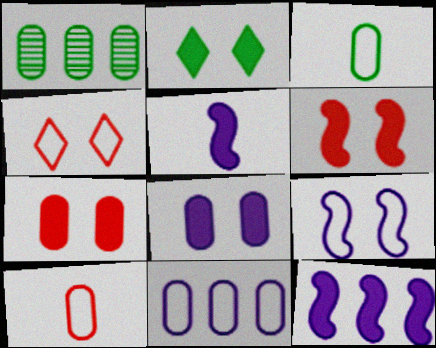[[1, 4, 5], 
[1, 8, 10], 
[2, 6, 8]]